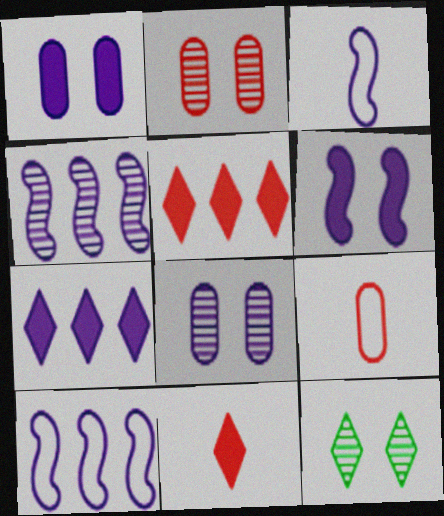[[3, 4, 6], 
[3, 7, 8]]